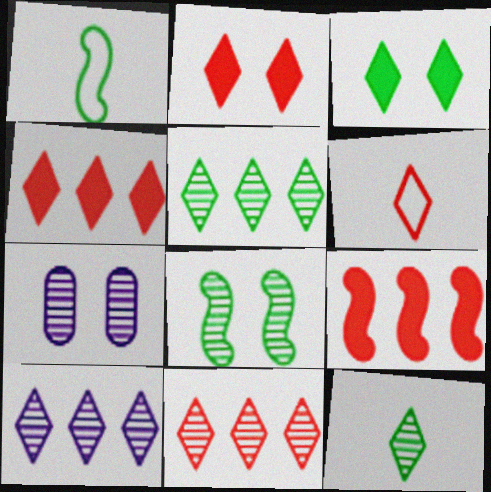[[1, 4, 7], 
[2, 6, 11], 
[3, 6, 10], 
[5, 10, 11]]